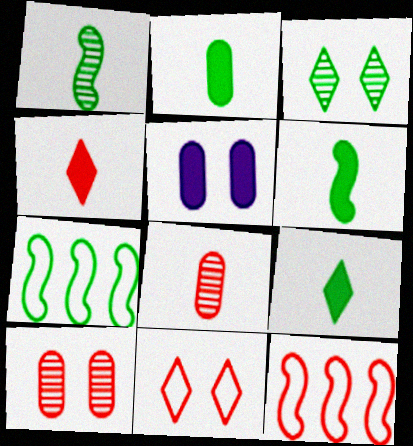[[2, 3, 7], 
[2, 6, 9], 
[4, 10, 12]]